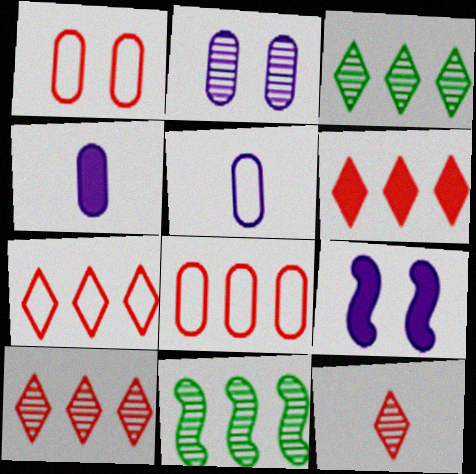[[2, 11, 12], 
[6, 7, 10]]